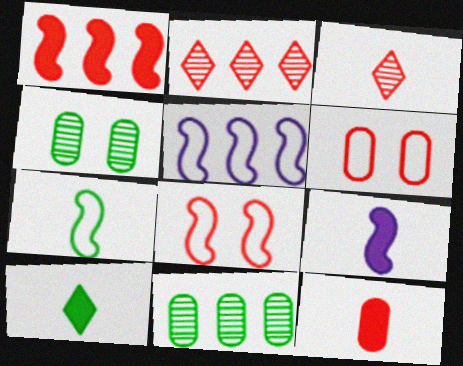[[1, 3, 6], 
[2, 8, 12], 
[5, 7, 8], 
[9, 10, 12]]